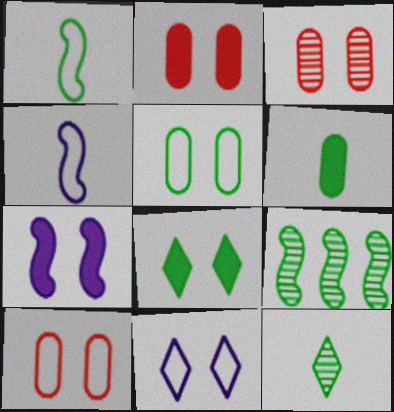[[1, 6, 12], 
[2, 3, 10], 
[2, 7, 8]]